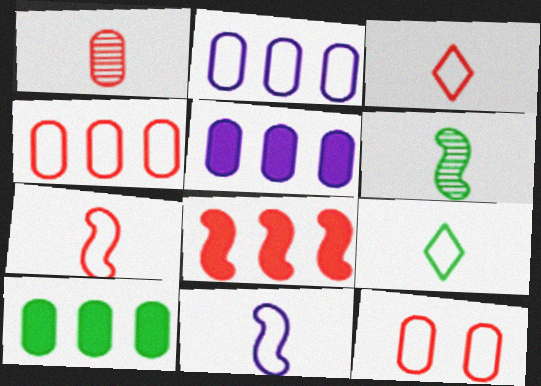[]